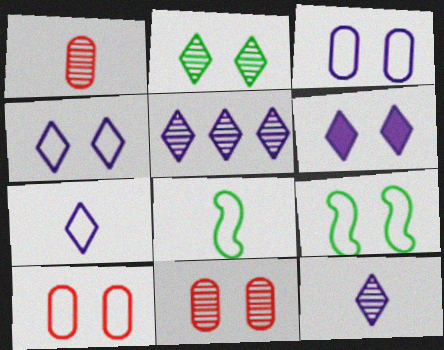[[4, 9, 10], 
[5, 6, 7], 
[6, 9, 11]]